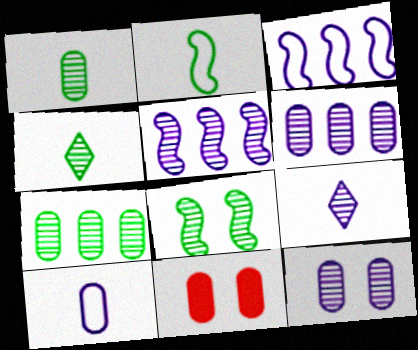[[3, 4, 11], 
[4, 7, 8], 
[5, 9, 12], 
[7, 10, 11]]